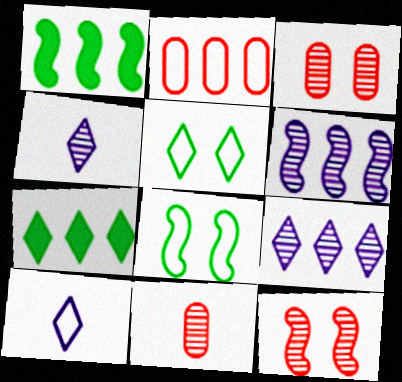[[1, 2, 9], 
[1, 3, 10], 
[2, 6, 7], 
[2, 8, 10]]